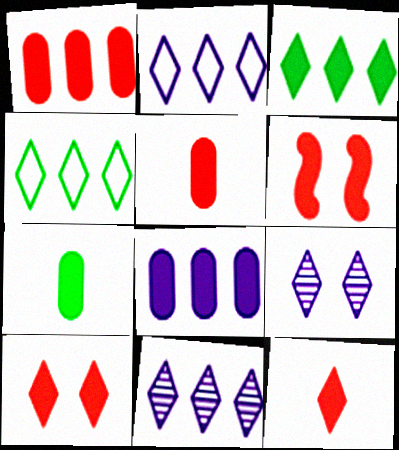[[1, 6, 12], 
[4, 9, 12]]